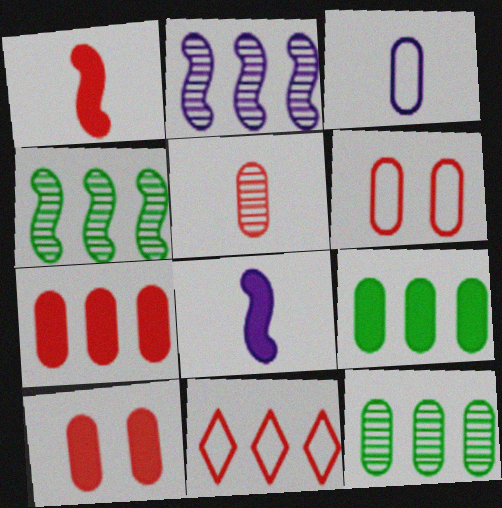[[2, 9, 11], 
[3, 10, 12], 
[5, 6, 7]]